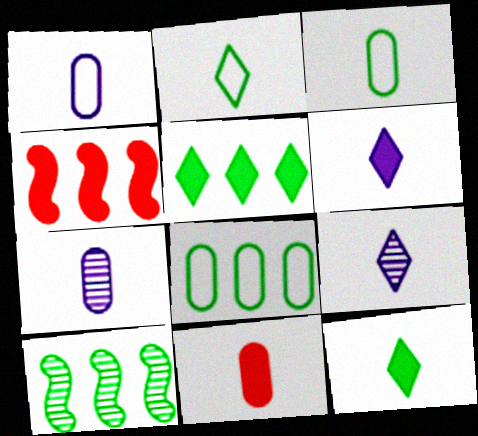[[3, 7, 11], 
[5, 8, 10]]